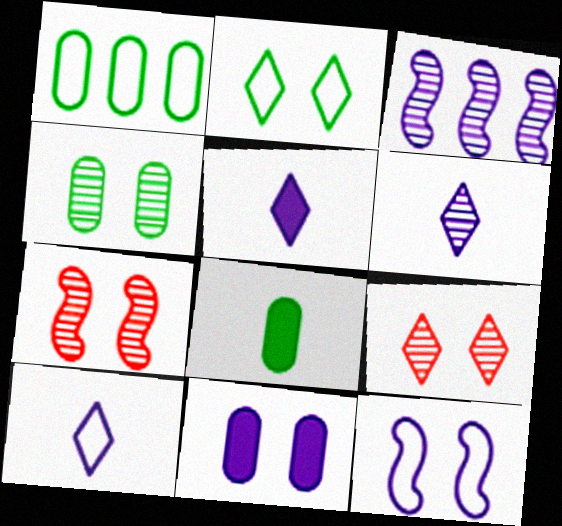[[1, 4, 8], 
[1, 5, 7], 
[2, 7, 11], 
[3, 10, 11], 
[5, 6, 10]]